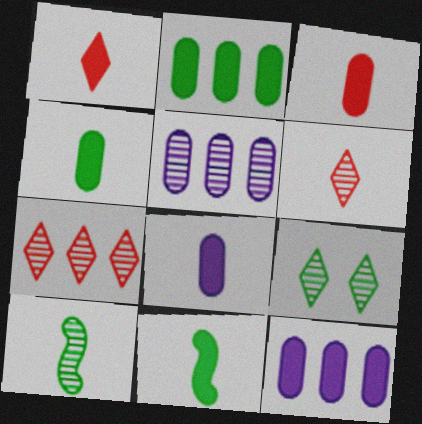[[1, 8, 11], 
[3, 4, 8]]